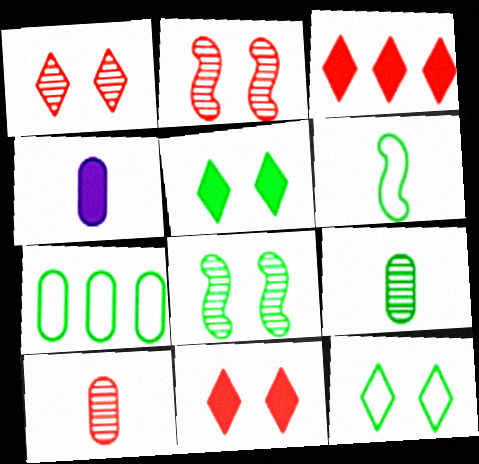[[6, 7, 12]]